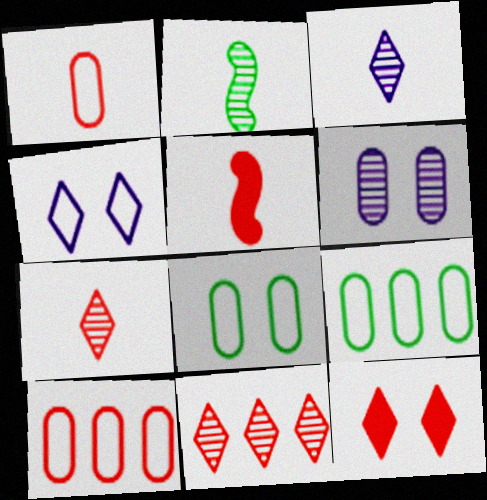[[1, 5, 7], 
[2, 6, 11]]